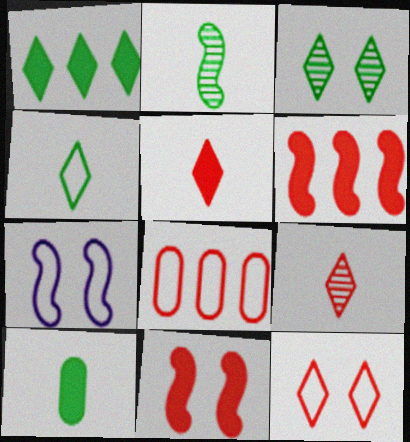[[1, 3, 4], 
[2, 4, 10], 
[2, 6, 7], 
[4, 7, 8], 
[8, 9, 11]]